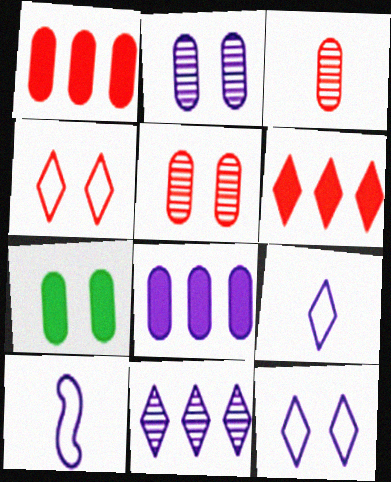[]